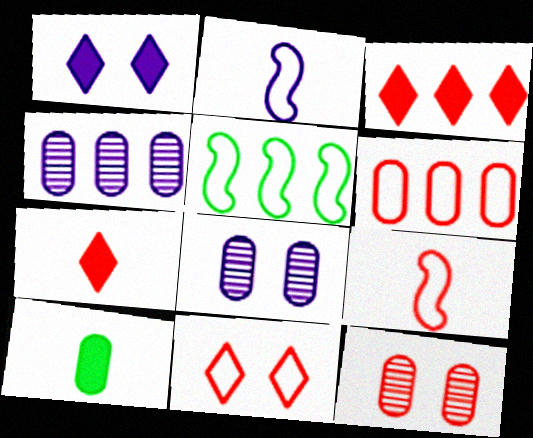[[1, 2, 4], 
[3, 4, 5], 
[3, 9, 12], 
[5, 7, 8], 
[6, 8, 10], 
[6, 9, 11]]